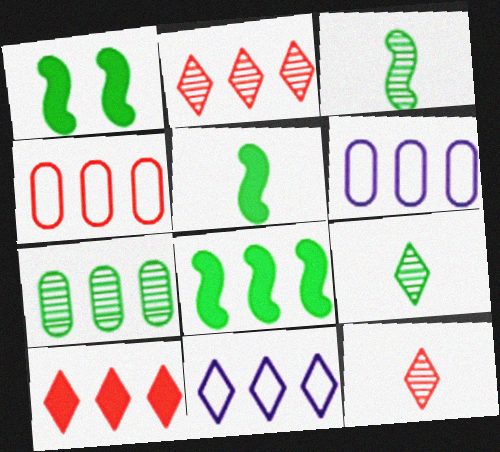[[1, 5, 8], 
[1, 6, 12], 
[2, 6, 8]]